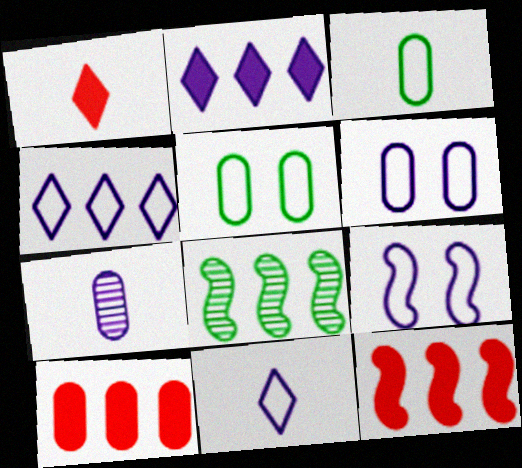[[1, 6, 8], 
[2, 7, 9], 
[4, 8, 10], 
[5, 7, 10]]